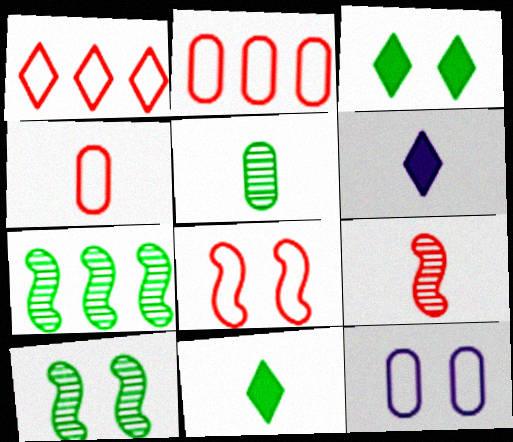[[1, 4, 8], 
[2, 6, 10]]